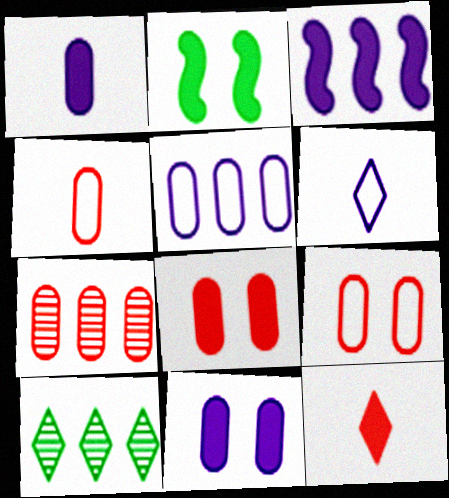[[2, 6, 7], 
[4, 7, 8]]